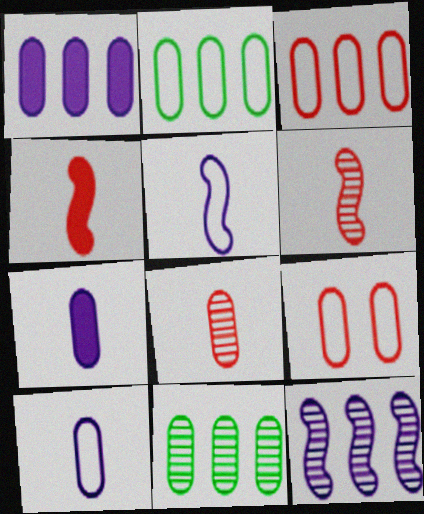[[1, 3, 11], 
[2, 9, 10], 
[7, 9, 11]]